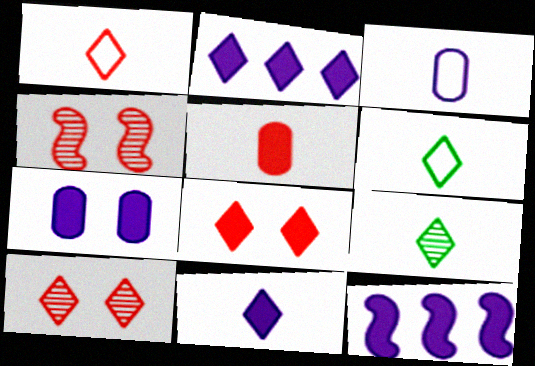[[1, 9, 11], 
[2, 6, 10], 
[7, 11, 12]]